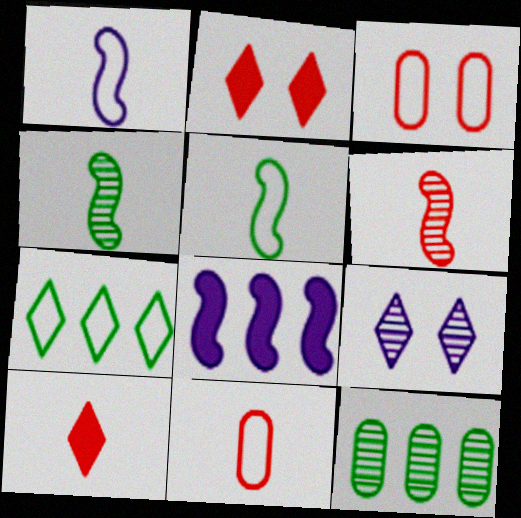[[1, 2, 12], 
[1, 3, 7], 
[6, 9, 12], 
[6, 10, 11], 
[7, 9, 10]]